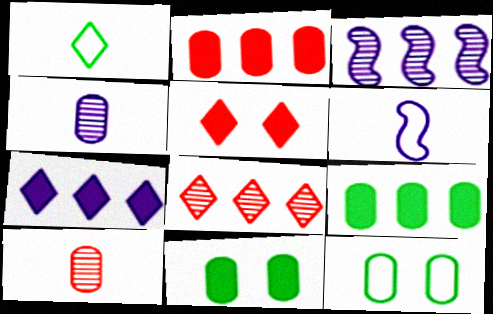[[2, 4, 12], 
[6, 8, 11]]